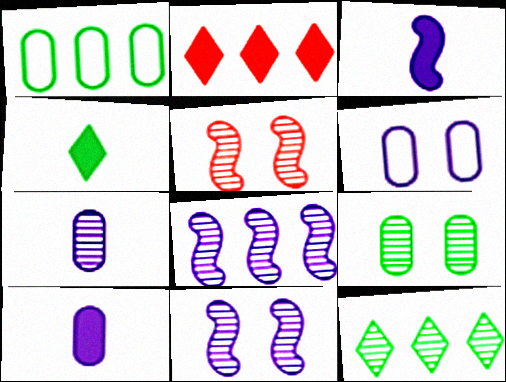[[1, 2, 8], 
[5, 7, 12]]